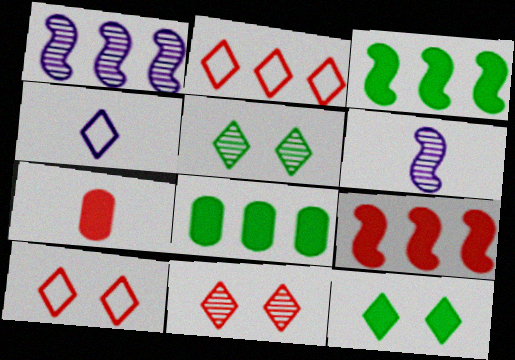[[1, 2, 8], 
[6, 8, 10]]